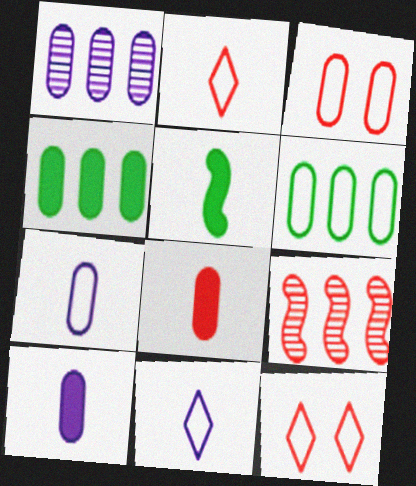[[1, 5, 12], 
[3, 6, 7], 
[8, 9, 12]]